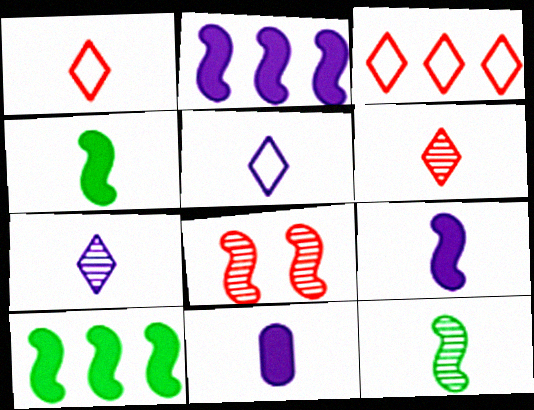[[1, 11, 12]]